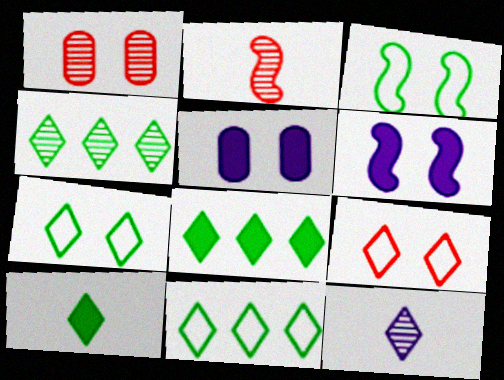[[1, 6, 7], 
[2, 5, 11], 
[4, 7, 10], 
[4, 8, 11], 
[8, 9, 12]]